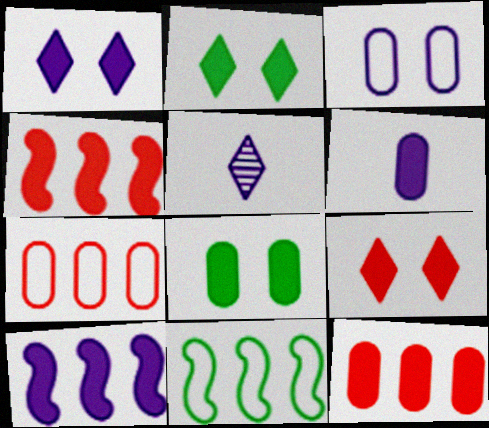[[1, 2, 9], 
[1, 6, 10], 
[2, 4, 6], 
[3, 5, 10], 
[6, 8, 12]]